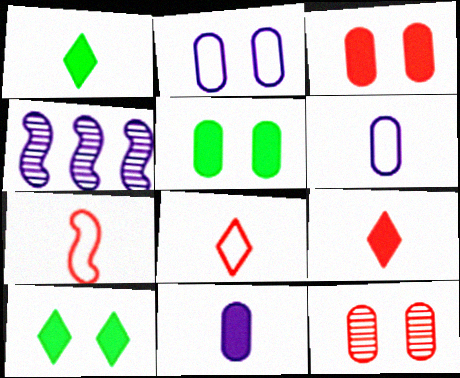[[2, 5, 12], 
[4, 5, 8]]